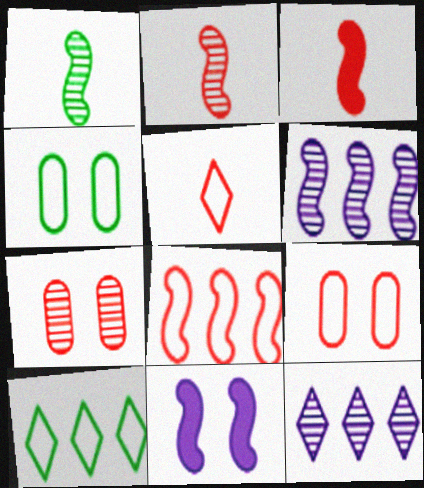[[1, 7, 12], 
[1, 8, 11], 
[3, 4, 12], 
[5, 8, 9]]